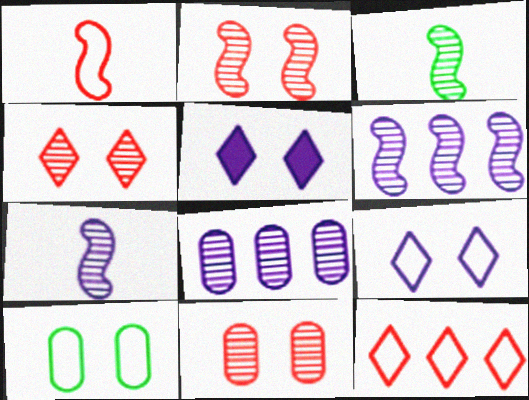[[2, 3, 6], 
[2, 4, 11], 
[2, 5, 10], 
[3, 4, 8]]